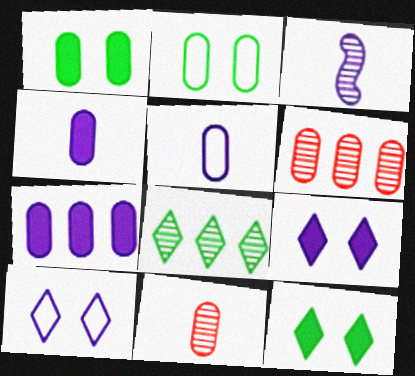[[1, 5, 6], 
[2, 4, 6], 
[2, 7, 11], 
[3, 7, 10]]